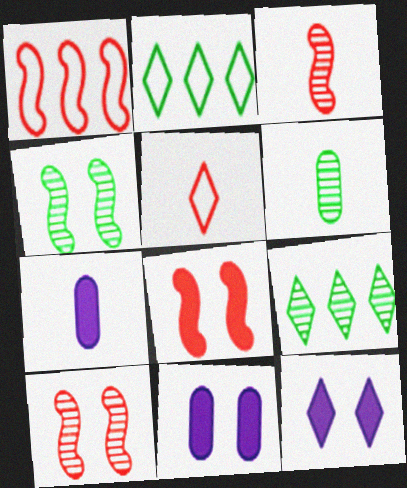[[1, 3, 8], 
[1, 6, 12], 
[2, 3, 11], 
[2, 7, 10], 
[4, 6, 9], 
[5, 9, 12]]